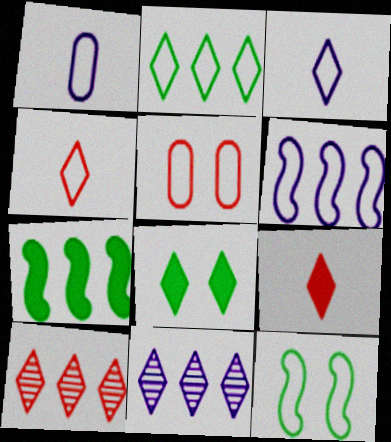[[3, 8, 10], 
[4, 8, 11]]